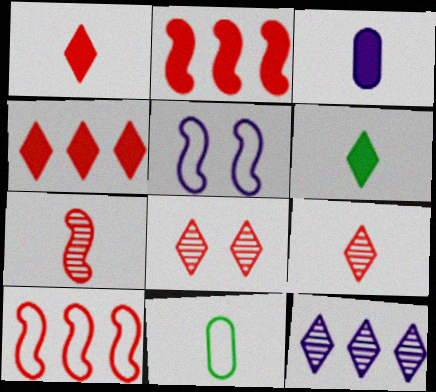[[3, 5, 12]]